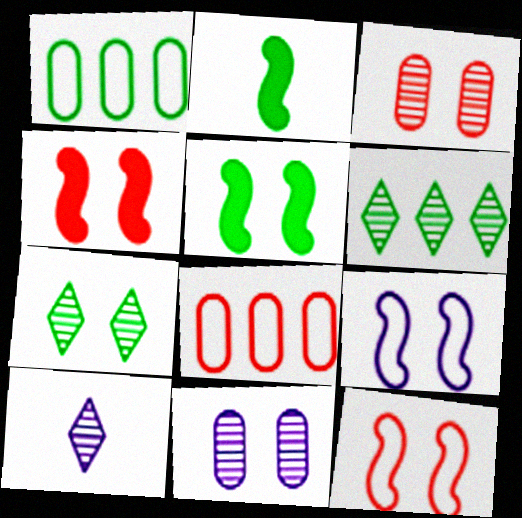[[1, 2, 7], 
[1, 4, 10], 
[5, 8, 10]]